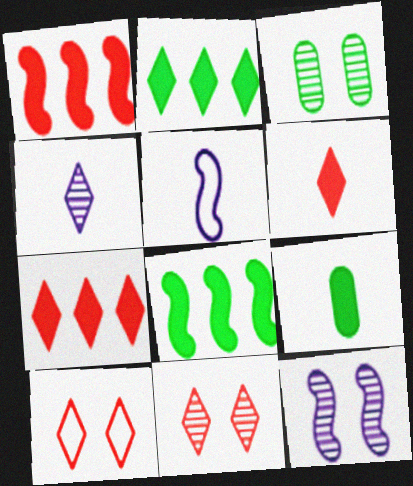[[2, 4, 10], 
[3, 5, 7], 
[3, 11, 12]]